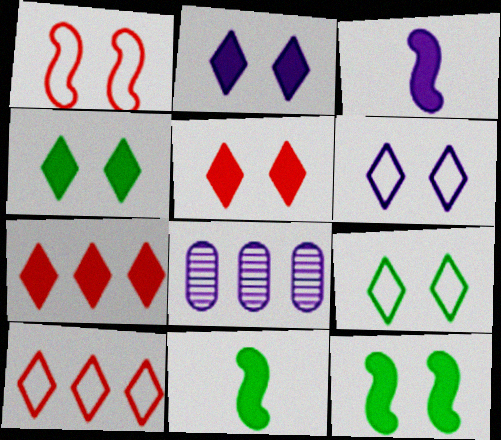[[2, 4, 5], 
[3, 6, 8]]